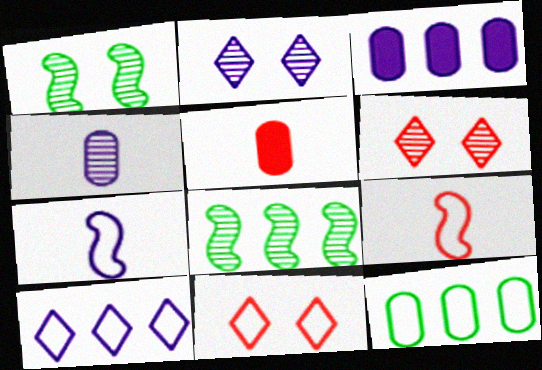[[1, 5, 10], 
[2, 3, 7], 
[4, 6, 8], 
[7, 11, 12]]